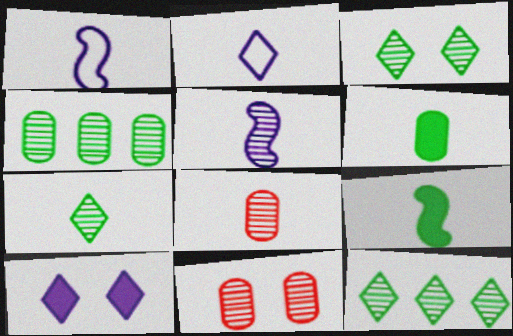[[2, 8, 9], 
[3, 7, 12], 
[5, 7, 8], 
[5, 11, 12]]